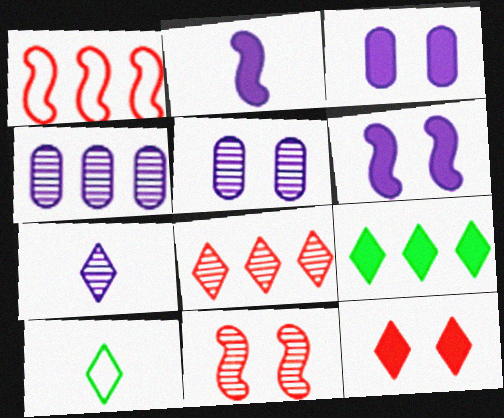[[1, 4, 9]]